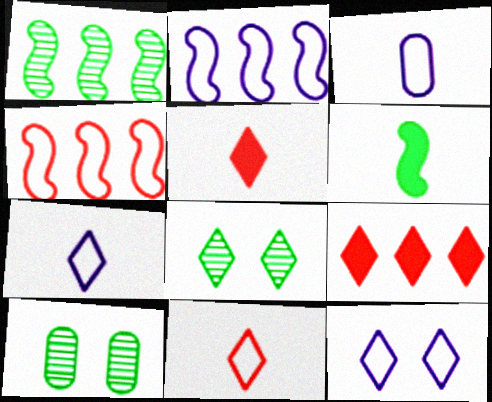[[2, 3, 12], 
[2, 5, 10], 
[7, 8, 9]]